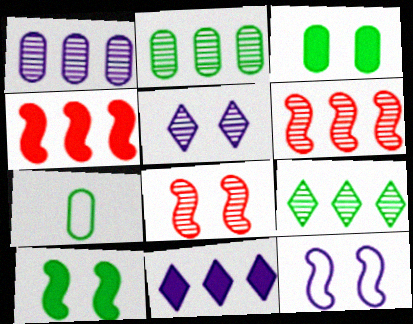[[1, 6, 9], 
[2, 3, 7], 
[4, 5, 7], 
[7, 8, 11], 
[7, 9, 10], 
[8, 10, 12]]